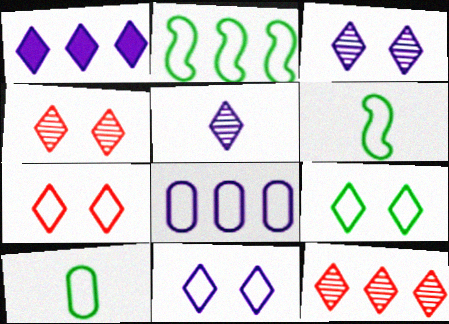[[1, 5, 11], 
[2, 9, 10], 
[6, 7, 8], 
[7, 9, 11]]